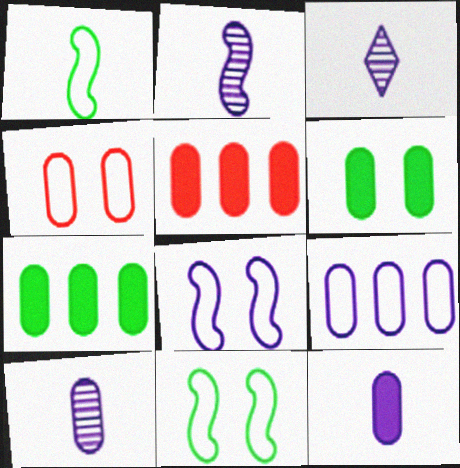[[2, 3, 10], 
[3, 5, 11], 
[4, 7, 10], 
[5, 6, 12]]